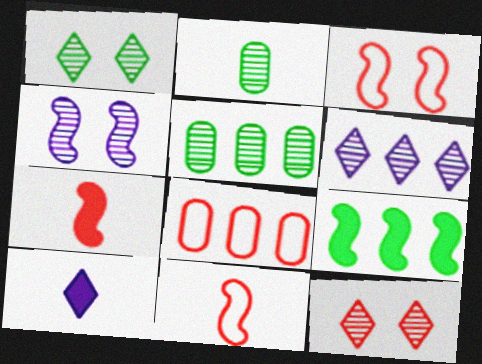[[2, 10, 11], 
[3, 5, 10], 
[4, 9, 11], 
[6, 8, 9], 
[7, 8, 12]]